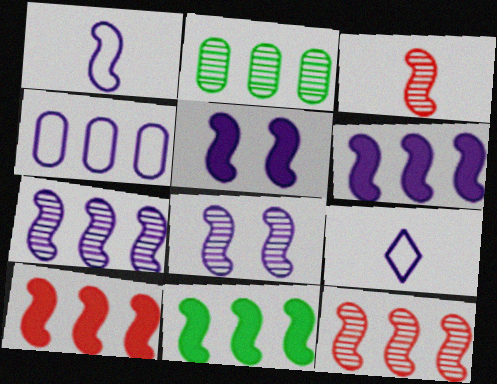[[1, 5, 7], 
[1, 6, 8], 
[6, 10, 11]]